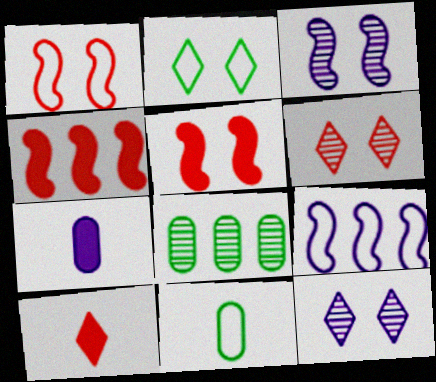[[4, 11, 12], 
[7, 9, 12]]